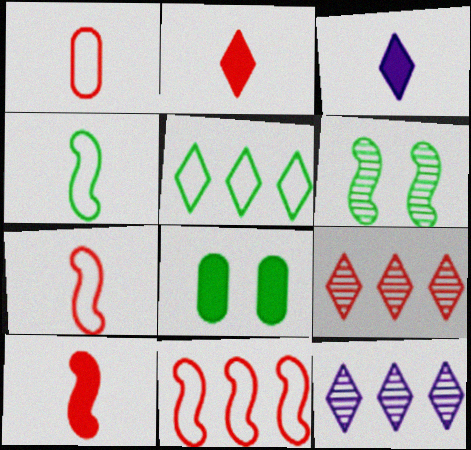[[7, 8, 12]]